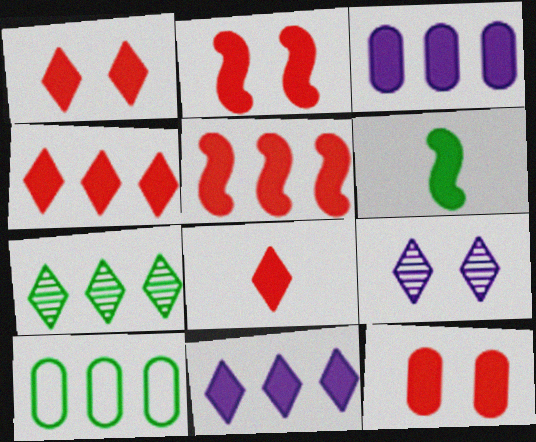[[1, 2, 12], 
[1, 3, 6], 
[1, 4, 8], 
[5, 8, 12], 
[6, 11, 12]]